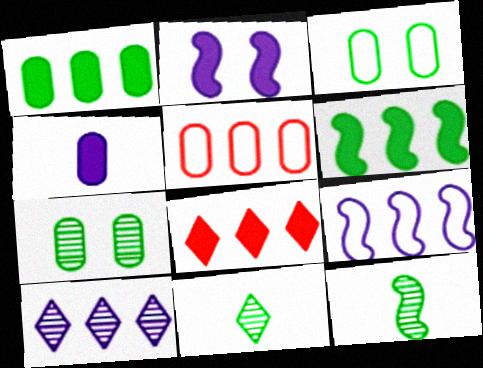[[2, 5, 11], 
[3, 6, 11], 
[4, 5, 7], 
[5, 6, 10]]